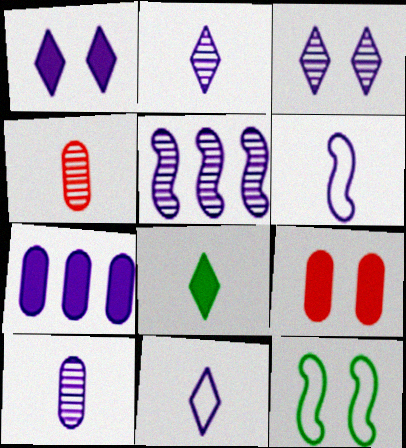[[3, 5, 10], 
[3, 6, 7], 
[3, 9, 12], 
[4, 6, 8]]